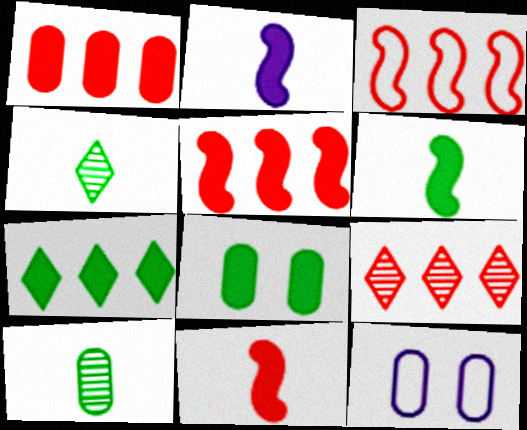[[1, 3, 9], 
[1, 10, 12], 
[2, 6, 11], 
[4, 5, 12], 
[6, 7, 8], 
[6, 9, 12]]